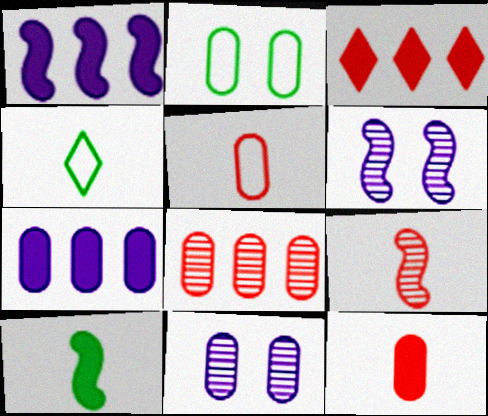[]